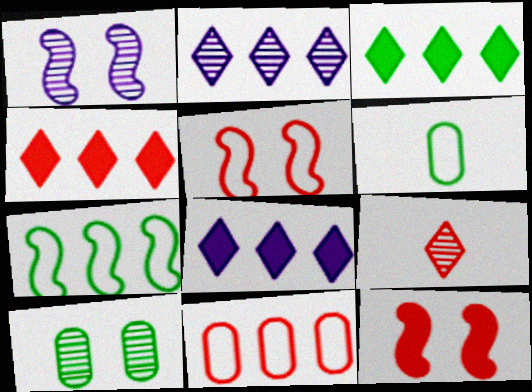[[1, 4, 6], 
[2, 6, 12], 
[3, 4, 8], 
[9, 11, 12]]